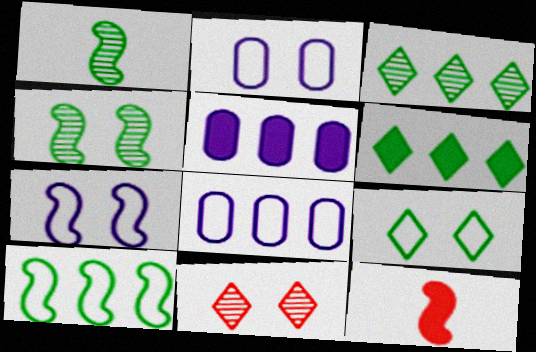[[2, 3, 12]]